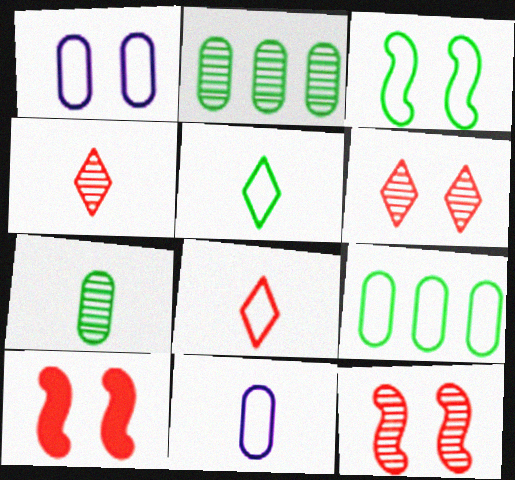[[3, 5, 9]]